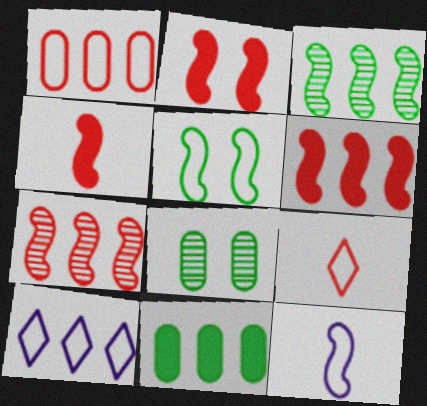[[2, 3, 12], 
[2, 4, 6], 
[4, 8, 10], 
[7, 10, 11]]